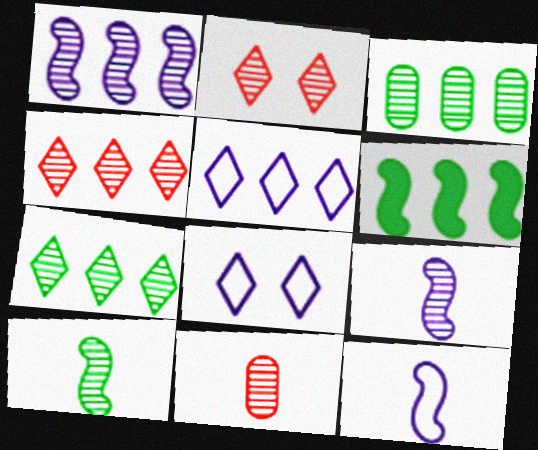[[1, 3, 4], 
[2, 3, 9], 
[6, 8, 11]]